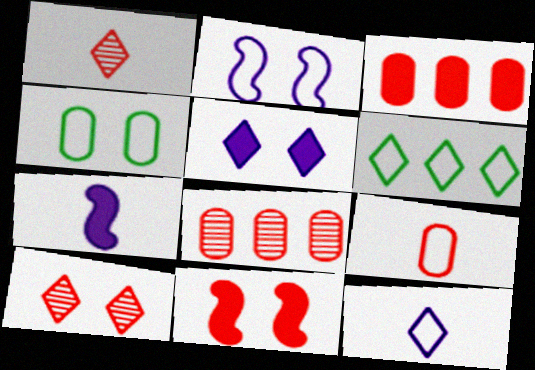[[1, 5, 6], 
[2, 6, 9]]